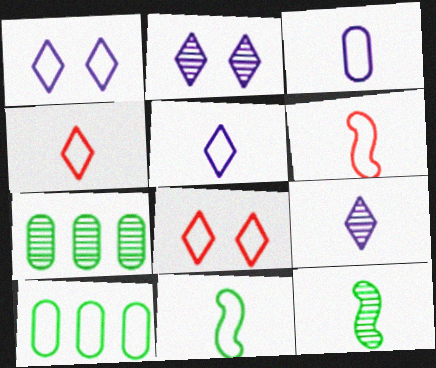[[1, 6, 10], 
[3, 4, 11]]